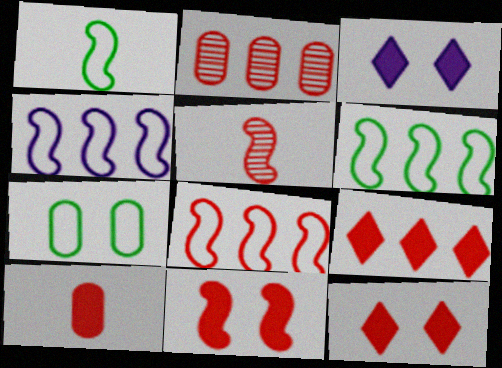[[1, 2, 3], 
[2, 8, 9], 
[4, 6, 8], 
[5, 8, 11], 
[9, 10, 11]]